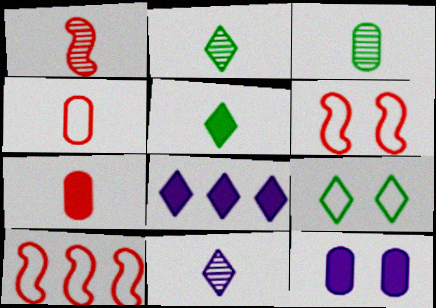[[1, 3, 11], 
[2, 10, 12], 
[3, 6, 8]]